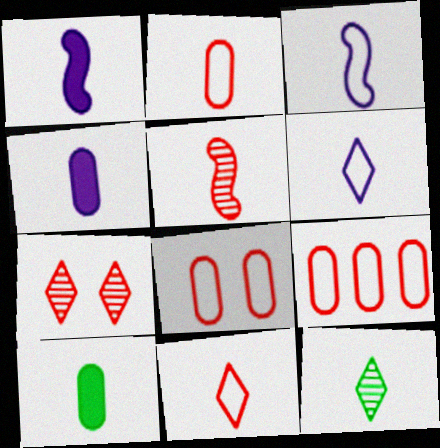[[1, 2, 12], 
[2, 8, 9], 
[5, 6, 10]]